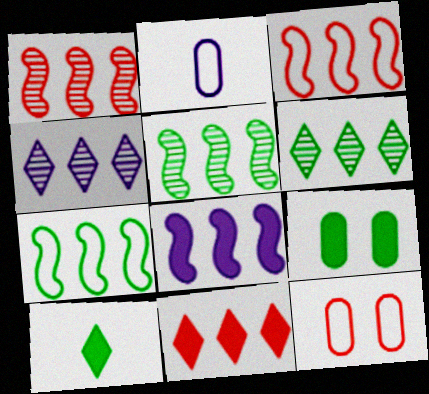[[1, 7, 8], 
[3, 5, 8]]